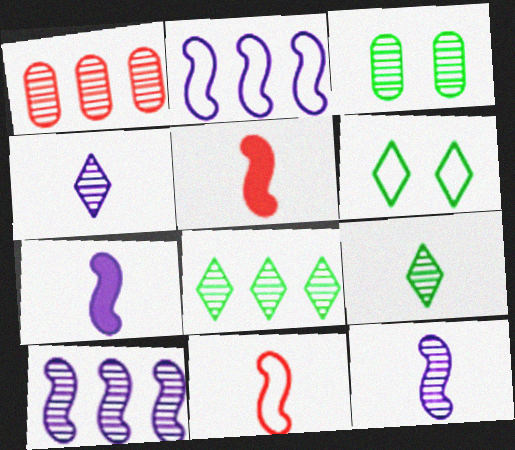[[1, 6, 7], 
[1, 8, 10]]